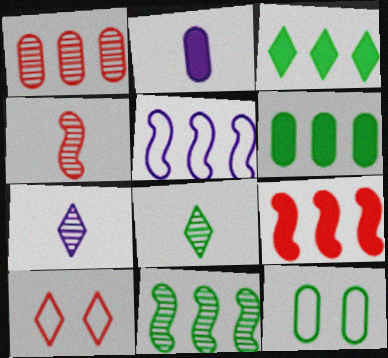[[1, 2, 12], 
[1, 3, 5], 
[2, 10, 11], 
[3, 7, 10], 
[5, 9, 11], 
[7, 9, 12]]